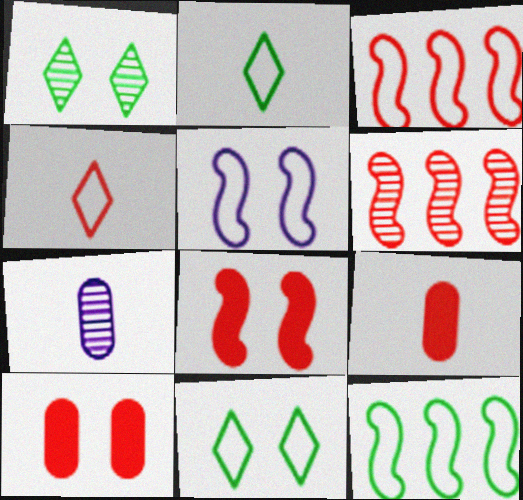[[1, 5, 10], 
[1, 6, 7], 
[4, 6, 10]]